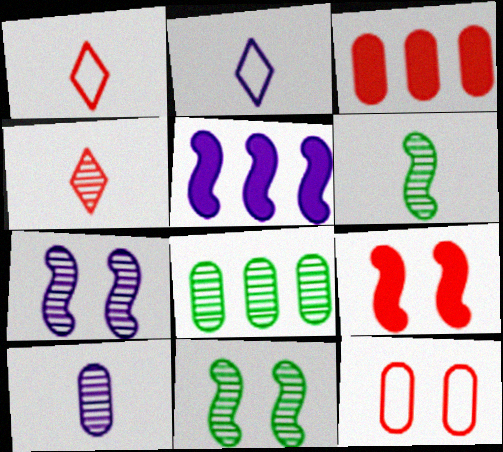[[2, 3, 11], 
[2, 8, 9], 
[4, 6, 10], 
[4, 7, 8]]